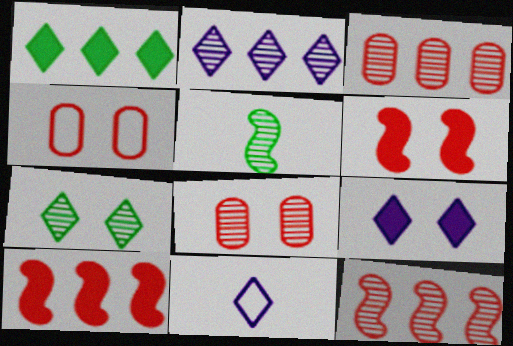[[2, 5, 8], 
[2, 9, 11]]